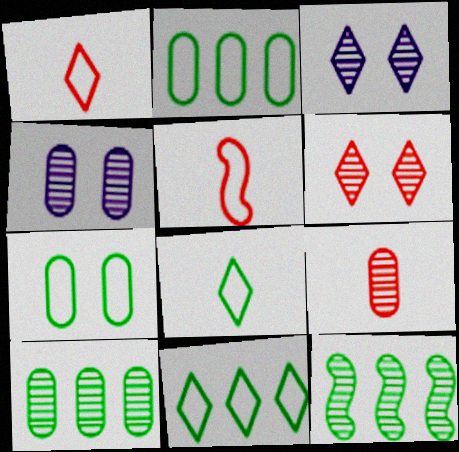[[3, 9, 12], 
[4, 9, 10]]